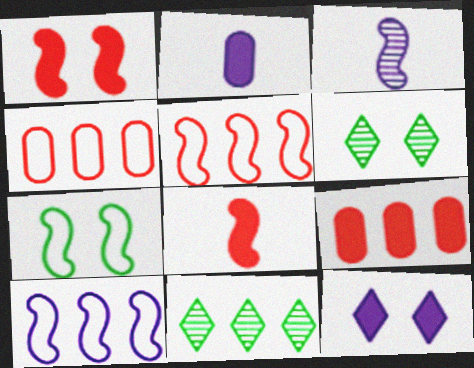[[2, 5, 6], 
[9, 10, 11]]